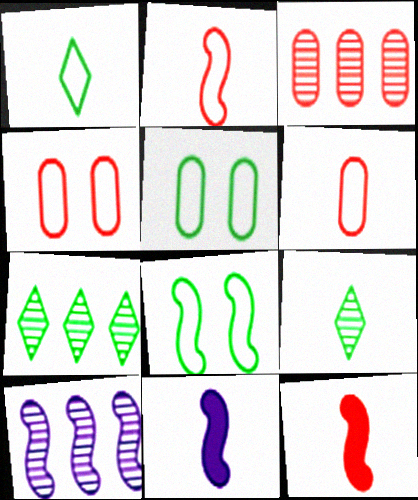[[3, 7, 10], 
[4, 7, 11], 
[6, 9, 11], 
[8, 10, 12]]